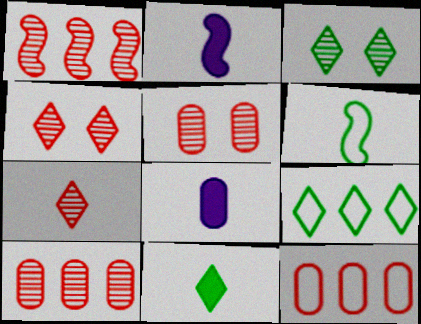[[1, 5, 7], 
[2, 3, 12], 
[2, 5, 9], 
[3, 9, 11], 
[6, 7, 8]]